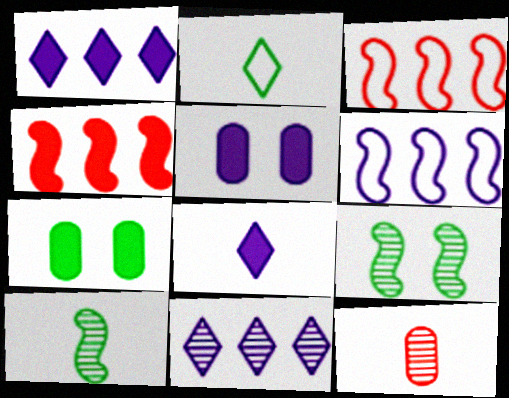[[4, 7, 8], 
[9, 11, 12]]